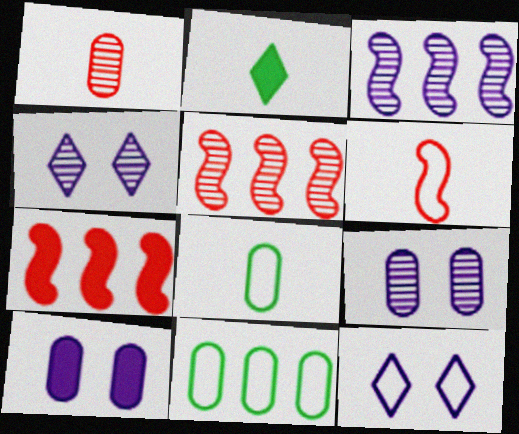[[1, 10, 11], 
[2, 7, 10], 
[4, 7, 8], 
[6, 11, 12]]